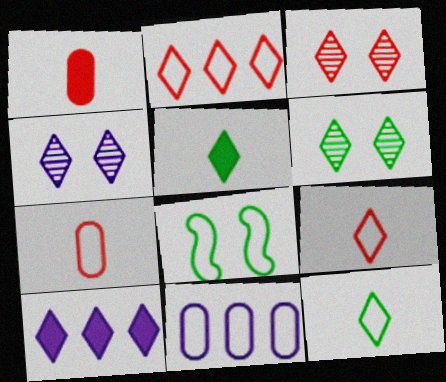[[2, 4, 5], 
[3, 4, 6], 
[3, 10, 12], 
[6, 9, 10], 
[8, 9, 11]]